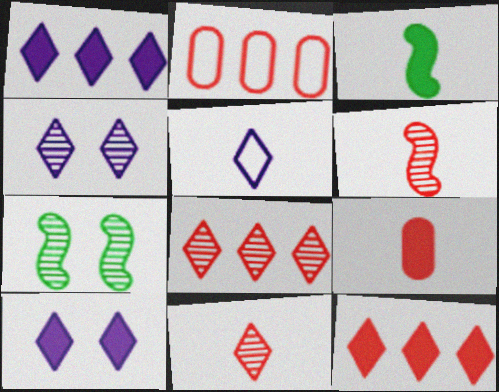[[1, 4, 5], 
[2, 3, 4]]